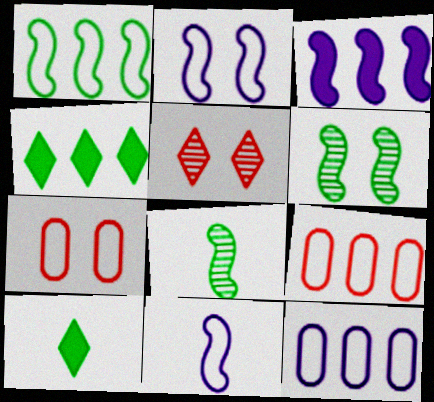[]